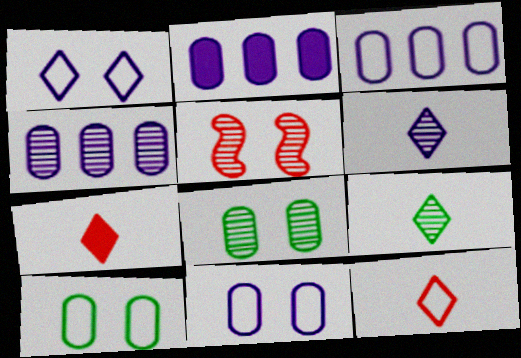[[2, 3, 4], 
[4, 5, 9]]